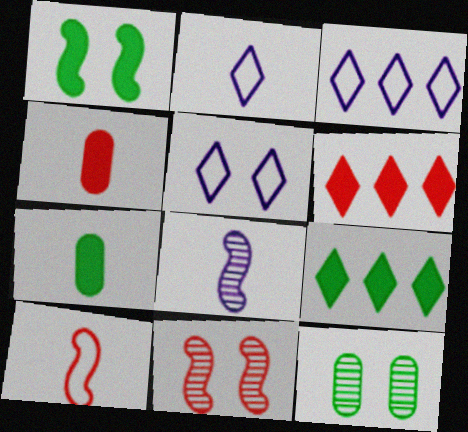[[1, 7, 9], 
[2, 3, 5], 
[3, 7, 11]]